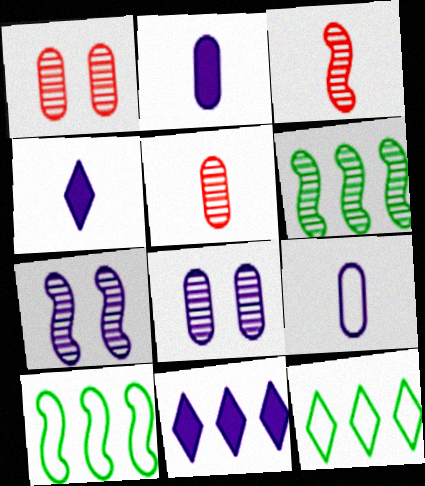[[1, 4, 10], 
[3, 6, 7], 
[7, 9, 11]]